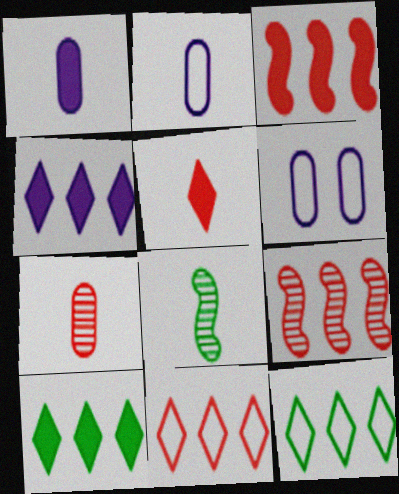[[2, 5, 8]]